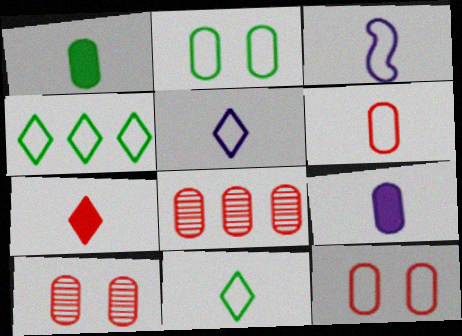[[2, 8, 9], 
[3, 4, 12], 
[3, 6, 11]]